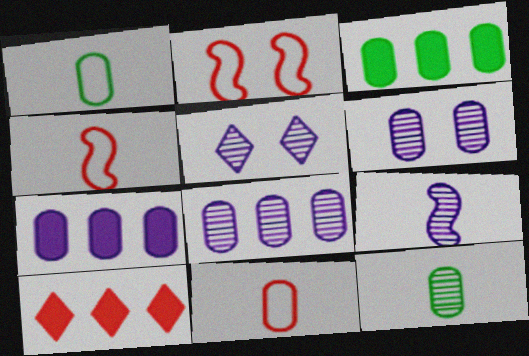[[3, 4, 5], 
[3, 6, 11], 
[5, 8, 9]]